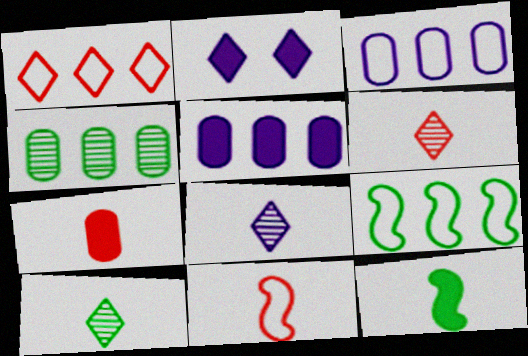[[1, 2, 10], 
[1, 3, 9], 
[2, 4, 11], 
[6, 7, 11], 
[6, 8, 10]]